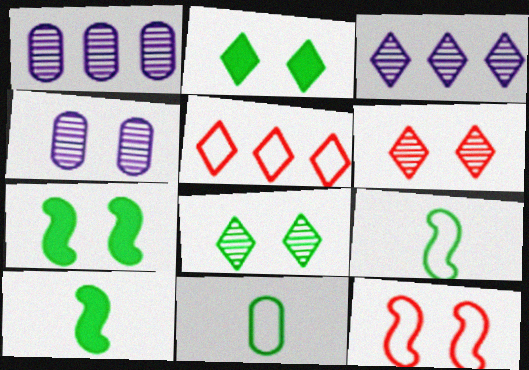[[2, 4, 12], 
[4, 5, 10]]